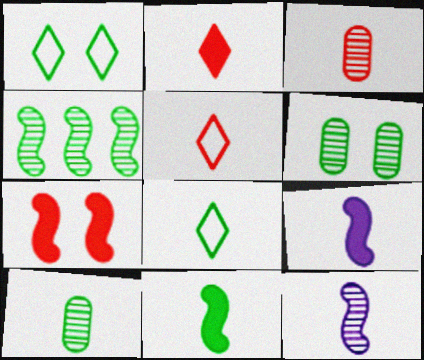[[3, 8, 9], 
[5, 9, 10], 
[8, 10, 11]]